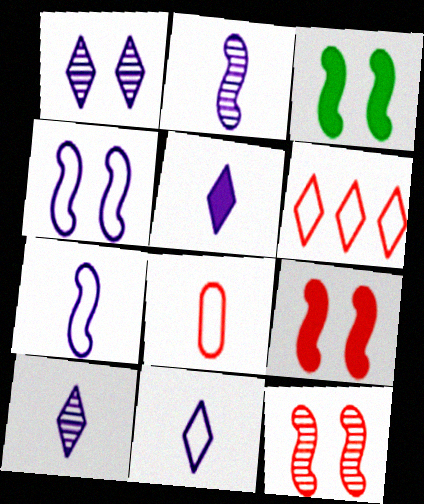[[3, 4, 12], 
[5, 10, 11]]